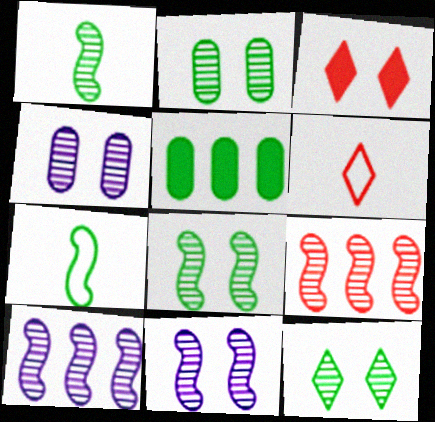[[1, 9, 11], 
[2, 8, 12], 
[5, 6, 11], 
[5, 7, 12]]